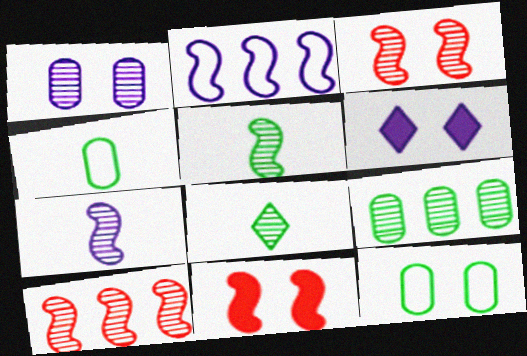[[1, 8, 10], 
[2, 5, 11], 
[3, 6, 12], 
[4, 6, 10]]